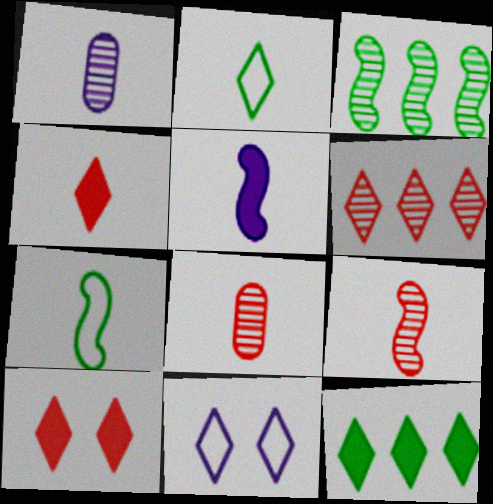[[1, 4, 7], 
[2, 5, 8], 
[5, 7, 9]]